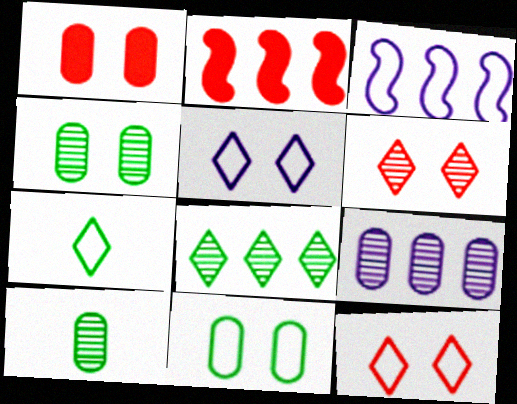[[2, 5, 10]]